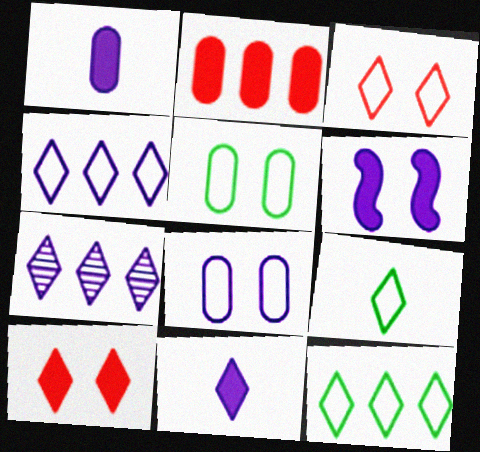[[3, 4, 9], 
[7, 9, 10]]